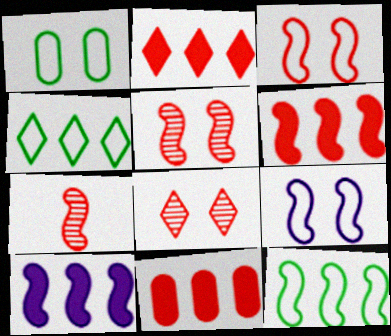[[2, 6, 11], 
[3, 6, 7]]